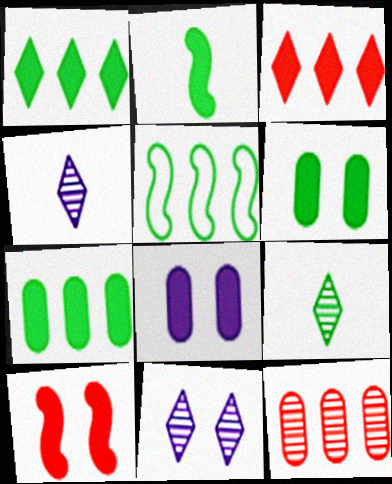[[1, 2, 6], 
[2, 3, 8], 
[5, 6, 9]]